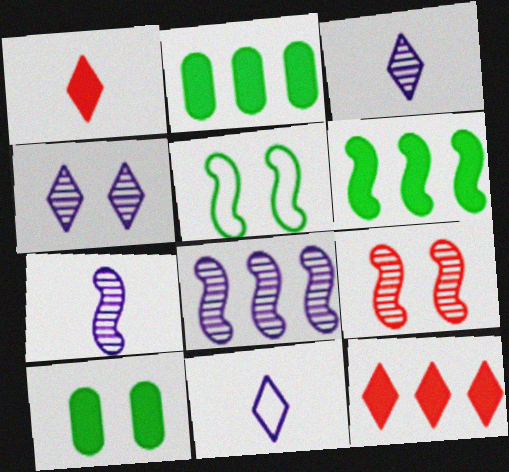[[2, 9, 11]]